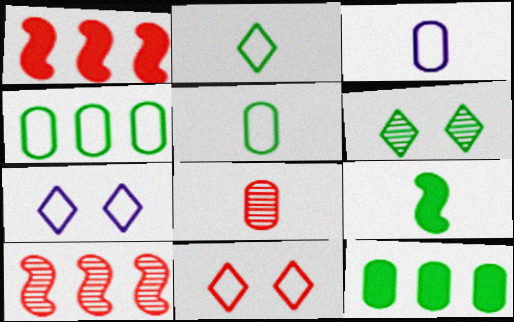[[1, 3, 6], 
[1, 8, 11], 
[4, 6, 9]]